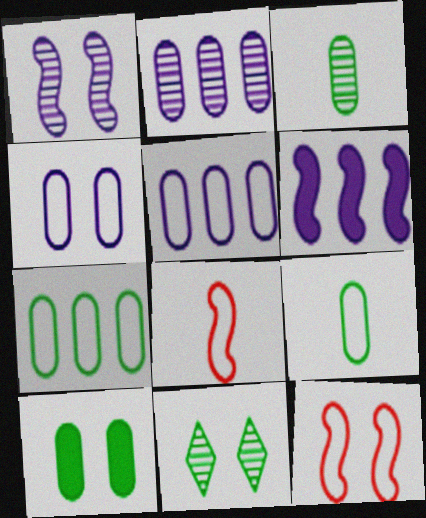[[3, 7, 10]]